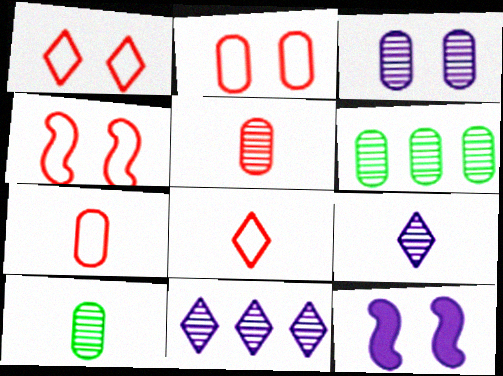[[1, 2, 4], 
[3, 5, 6], 
[6, 8, 12]]